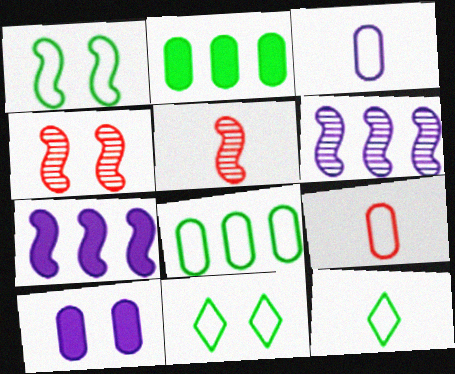[[1, 5, 7], 
[1, 8, 12], 
[4, 10, 11]]